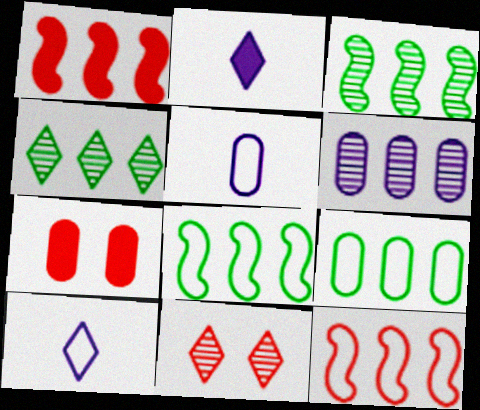[[3, 7, 10]]